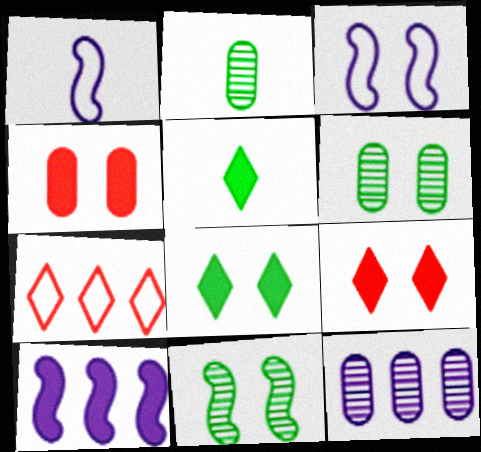[[3, 6, 9], 
[4, 5, 10]]